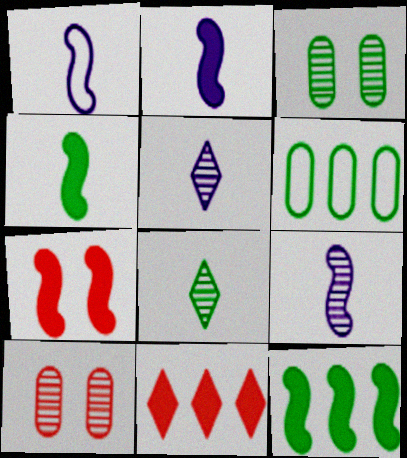[[1, 2, 9], 
[1, 3, 11], 
[2, 7, 12], 
[5, 6, 7]]